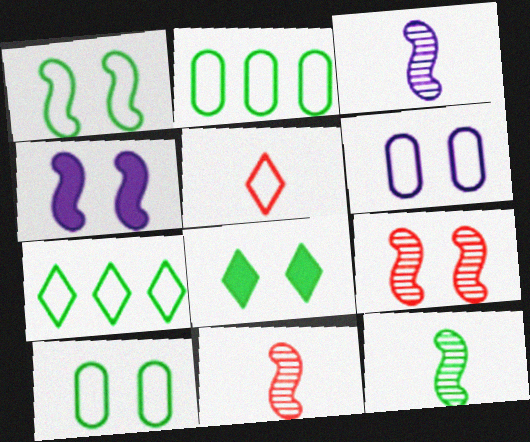[[1, 4, 9], 
[2, 8, 12], 
[3, 11, 12], 
[6, 8, 9]]